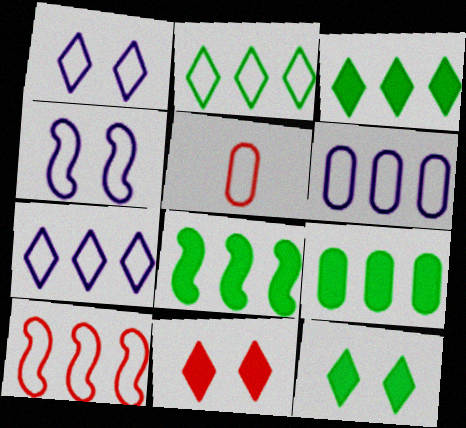[[2, 4, 5], 
[2, 6, 10], 
[3, 8, 9]]